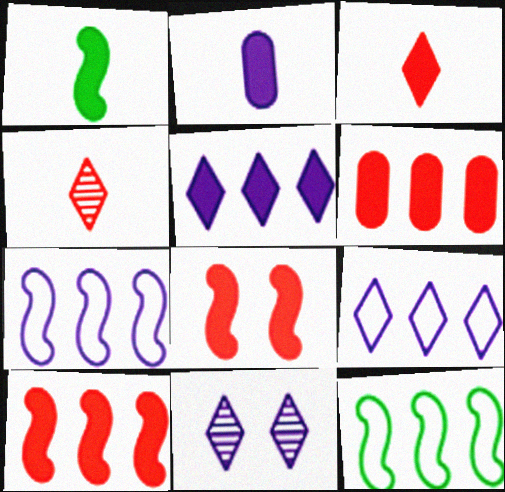[[1, 2, 3], 
[2, 7, 11], 
[3, 6, 8]]